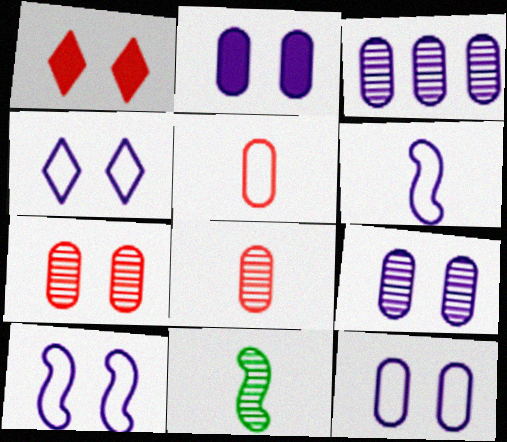[[2, 9, 12], 
[4, 10, 12]]